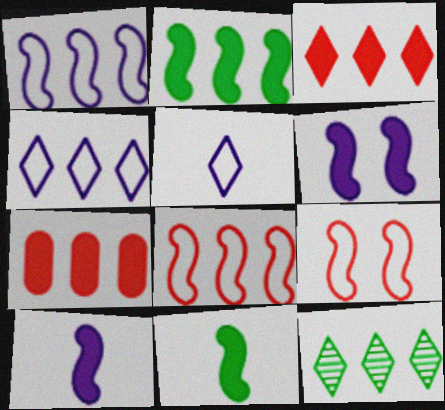[[1, 7, 12], 
[3, 4, 12]]